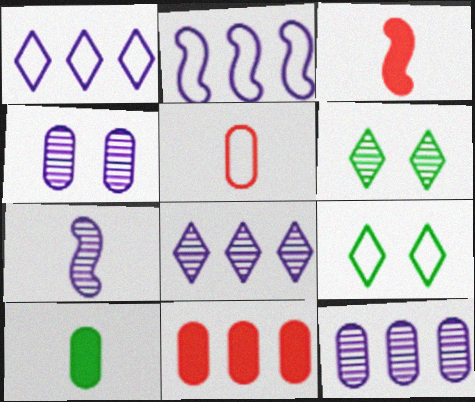[[2, 5, 9], 
[3, 9, 12], 
[4, 7, 8], 
[7, 9, 11]]